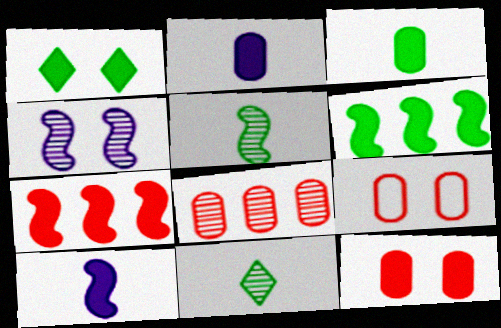[[1, 2, 7], 
[1, 3, 6], 
[1, 4, 9], 
[4, 8, 11]]